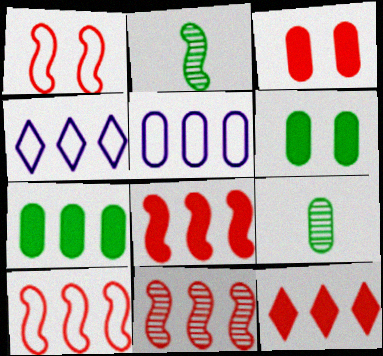[[2, 3, 4], 
[3, 5, 9], 
[4, 7, 11], 
[8, 10, 11]]